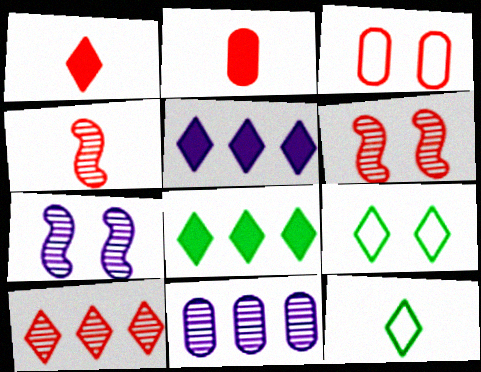[]